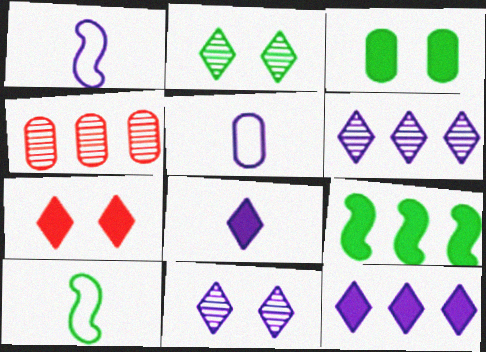[[3, 4, 5]]